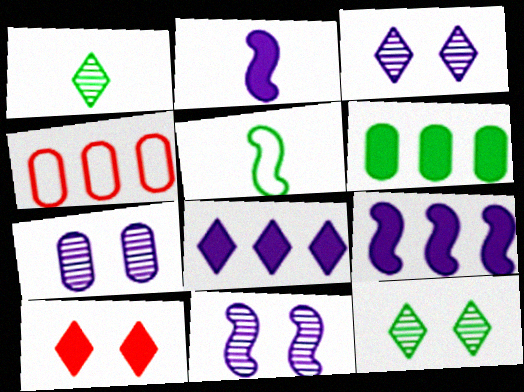[[2, 4, 12], 
[2, 6, 10], 
[3, 7, 11], 
[5, 6, 12]]